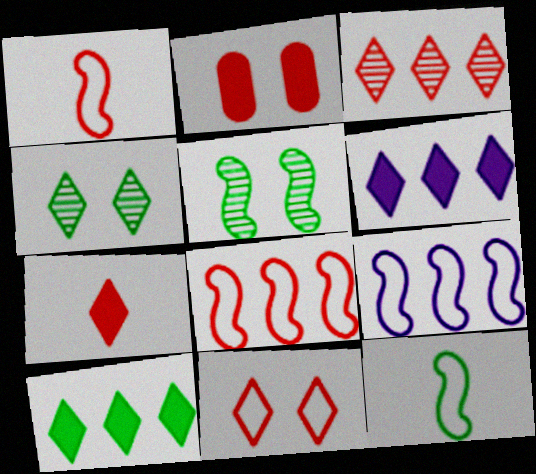[[1, 2, 3], 
[3, 7, 11]]